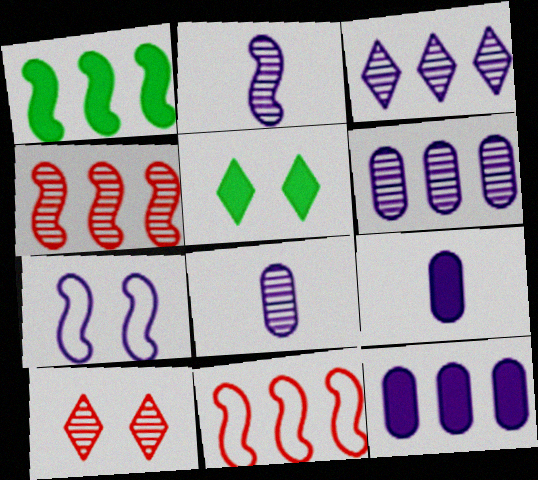[[3, 7, 9], 
[5, 8, 11]]